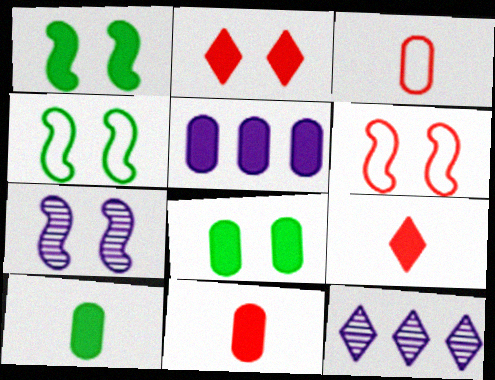[[1, 3, 12], 
[1, 5, 9], 
[1, 6, 7], 
[4, 11, 12], 
[5, 8, 11], 
[6, 10, 12]]